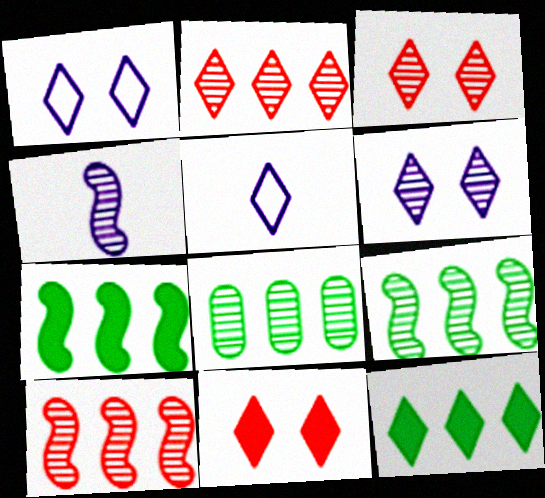[[3, 4, 8], 
[3, 5, 12]]